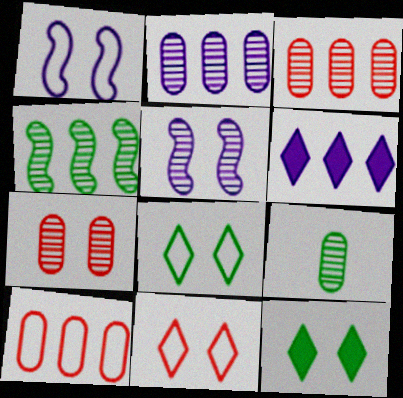[[1, 7, 12], 
[2, 7, 9], 
[4, 6, 10]]